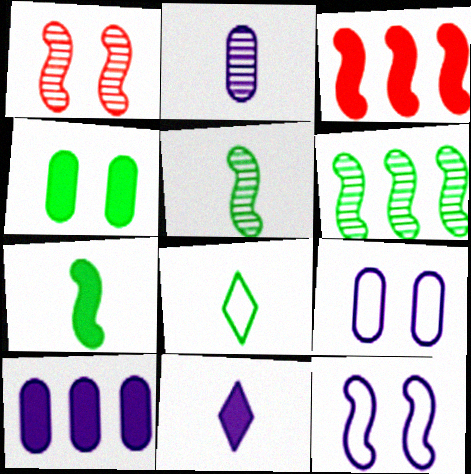[[1, 8, 10], 
[2, 9, 10], 
[3, 4, 11], 
[3, 5, 12], 
[4, 6, 8]]